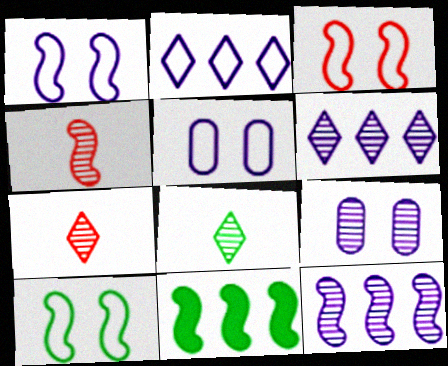[[1, 3, 10], 
[1, 4, 11], 
[5, 7, 11]]